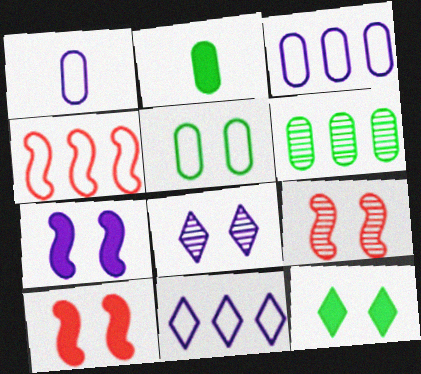[[2, 4, 8], 
[2, 5, 6], 
[2, 9, 11], 
[5, 8, 10]]